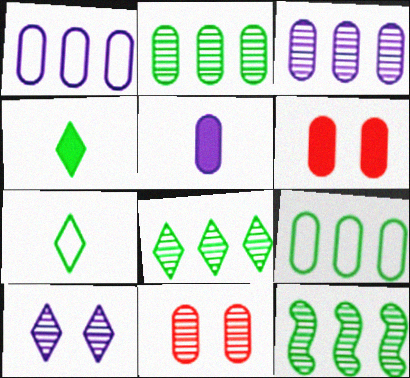[[2, 8, 12], 
[5, 9, 11]]